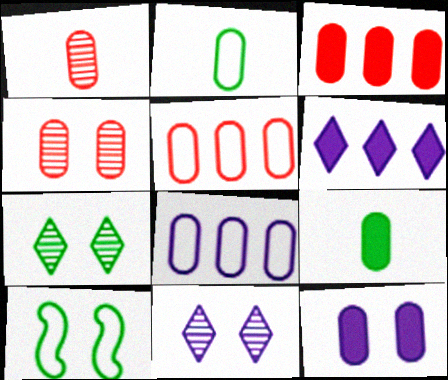[[1, 6, 10], 
[3, 9, 12], 
[4, 8, 9]]